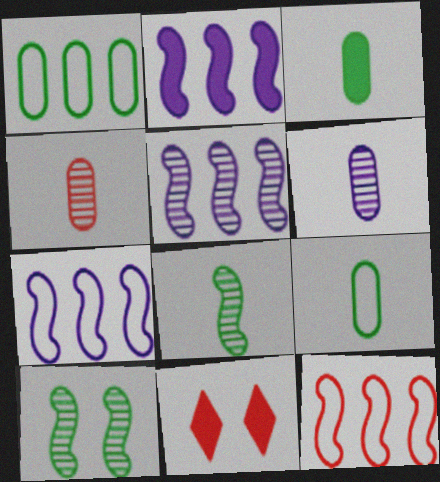[[2, 3, 11], 
[2, 5, 7], 
[4, 11, 12], 
[5, 9, 11]]